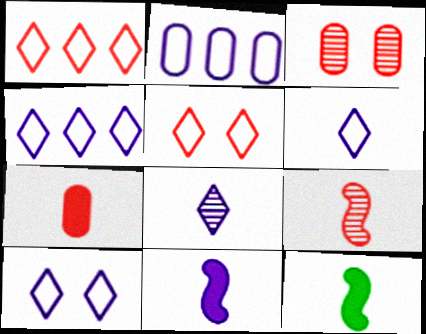[[3, 4, 12], 
[4, 6, 10]]